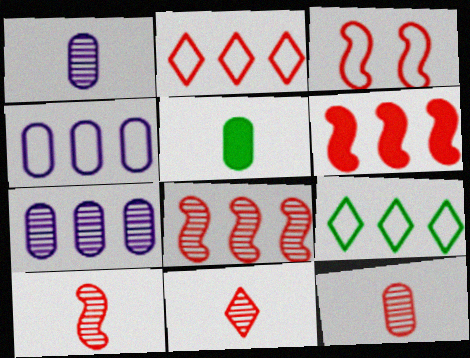[[3, 6, 10], 
[6, 7, 9], 
[10, 11, 12]]